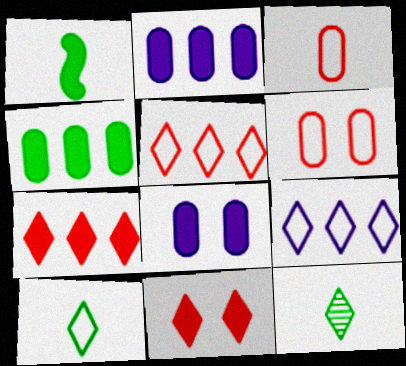[[1, 2, 11], 
[1, 7, 8], 
[9, 11, 12]]